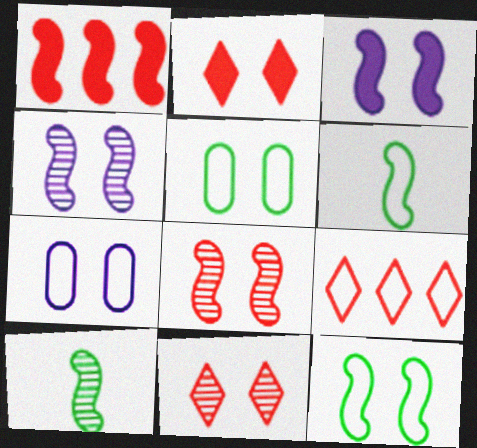[[1, 4, 6], 
[2, 4, 5], 
[3, 5, 11], 
[3, 8, 12], 
[6, 7, 9]]